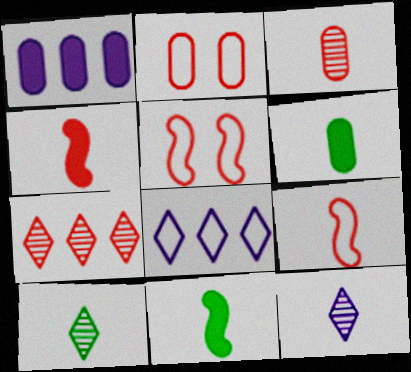[[1, 5, 10], 
[2, 4, 7], 
[6, 9, 12]]